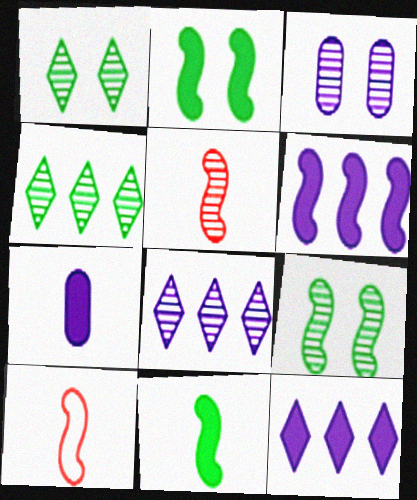[[3, 4, 5], 
[6, 9, 10]]